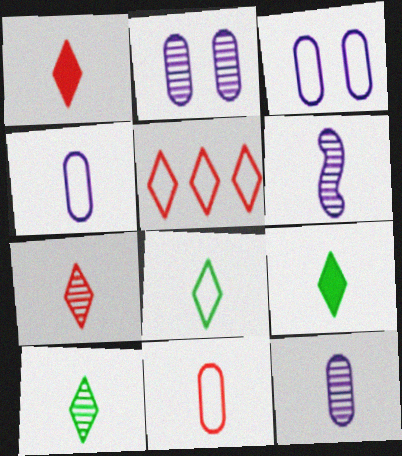[[6, 9, 11], 
[8, 9, 10]]